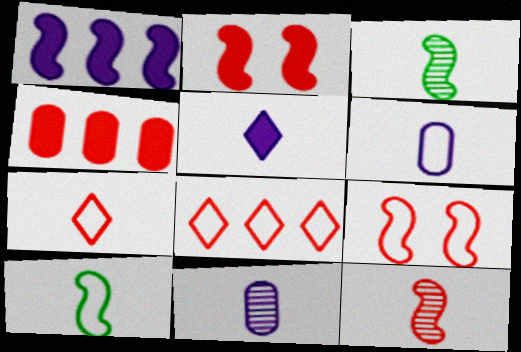[[1, 3, 9], 
[6, 7, 10]]